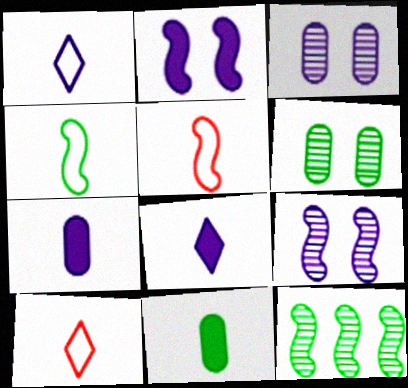[[2, 5, 12]]